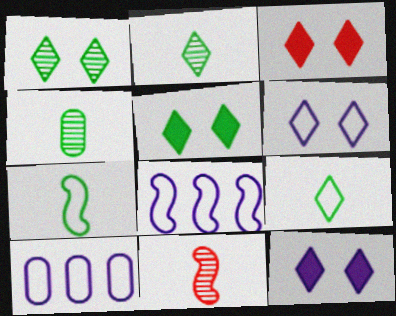[[1, 3, 6], 
[3, 4, 8], 
[3, 5, 12], 
[5, 10, 11]]